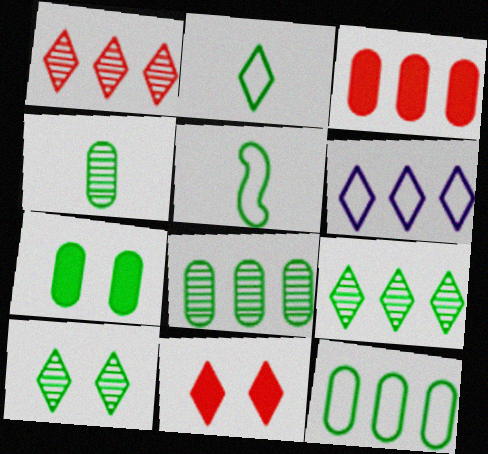[[4, 7, 12], 
[5, 7, 9]]